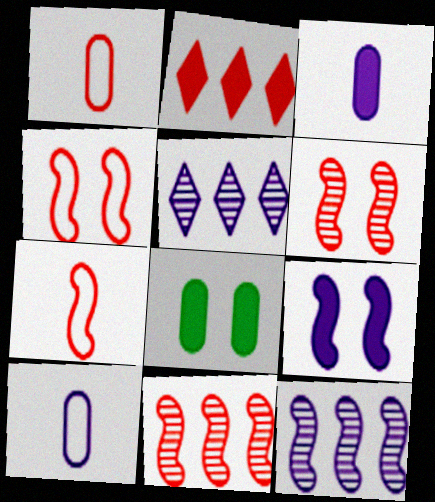[[1, 2, 6], 
[5, 7, 8], 
[5, 9, 10]]